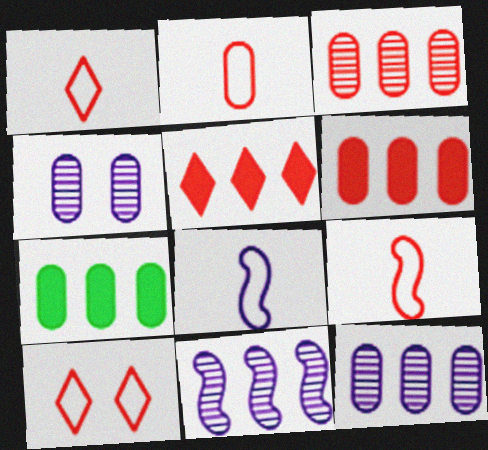[[1, 2, 9], 
[2, 4, 7]]